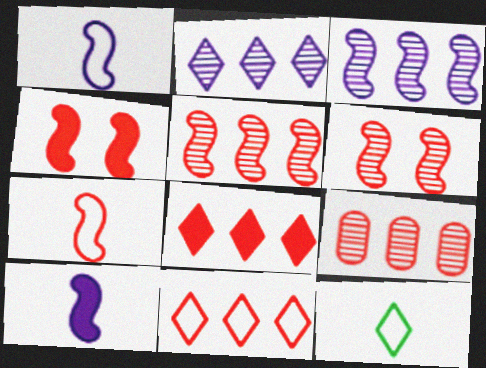[[4, 5, 7]]